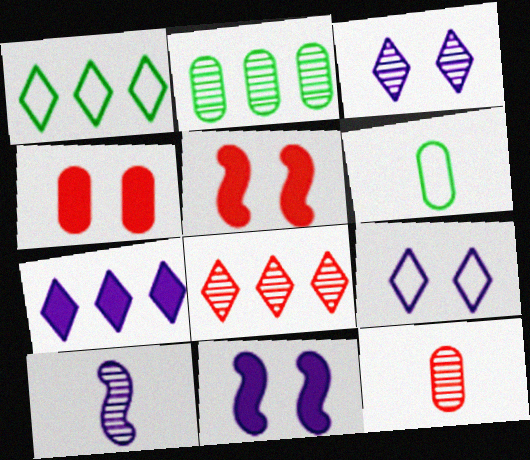[[1, 4, 10], 
[1, 7, 8], 
[1, 11, 12], 
[6, 8, 11]]